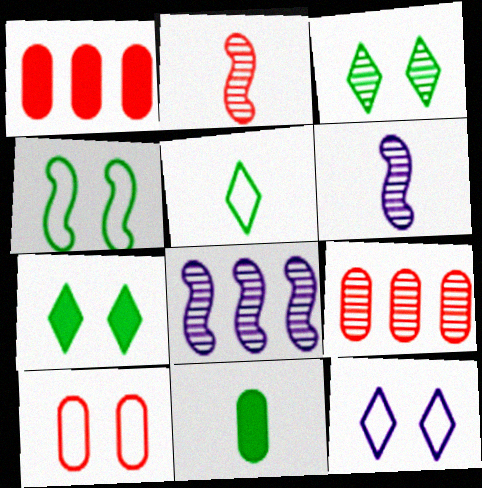[[3, 6, 9], 
[4, 10, 12]]